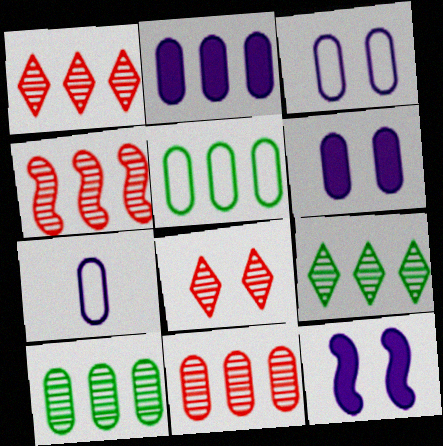[[1, 4, 11], 
[2, 5, 11]]